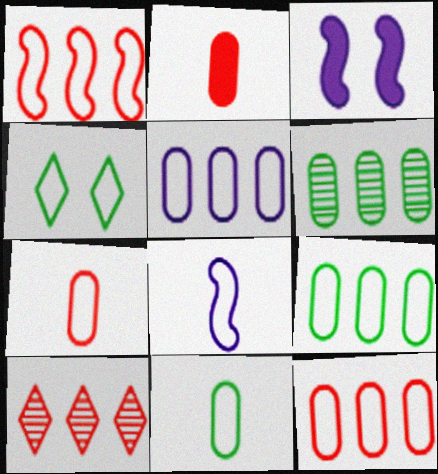[[3, 10, 11], 
[4, 8, 12], 
[5, 9, 12]]